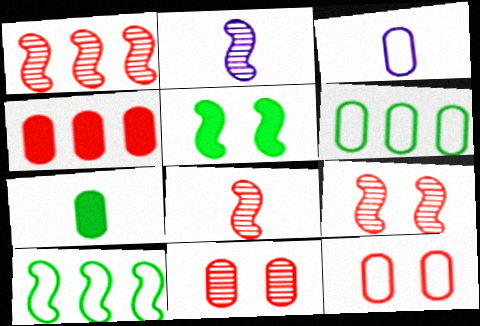[[1, 8, 9], 
[3, 6, 12]]